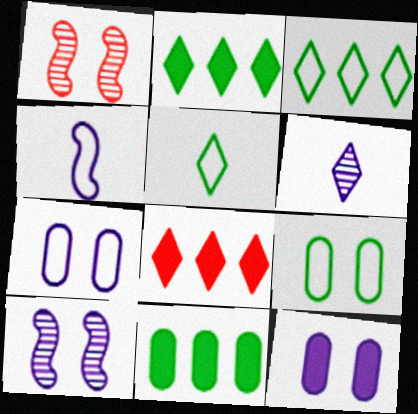[]